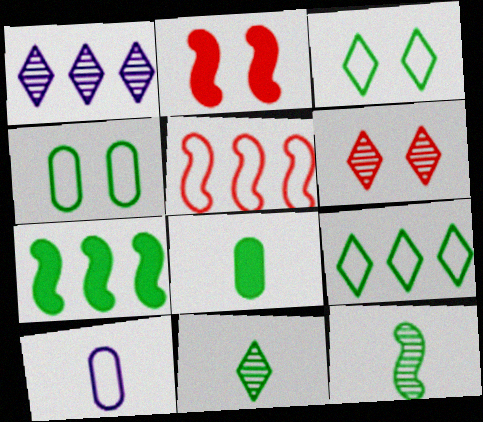[[1, 6, 11], 
[3, 5, 10], 
[4, 7, 11], 
[6, 7, 10]]